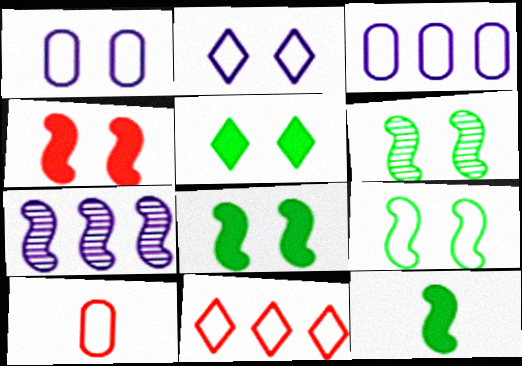[[5, 7, 10], 
[6, 8, 9]]